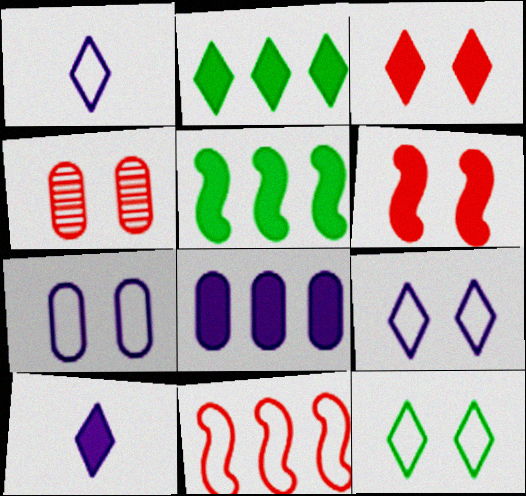[[1, 4, 5], 
[2, 3, 10]]